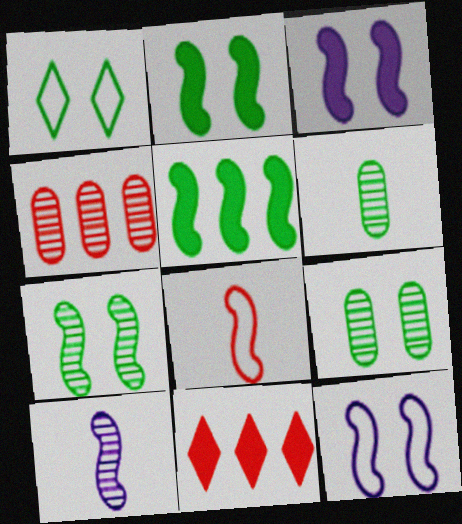[[1, 2, 9], 
[1, 5, 6], 
[6, 11, 12]]